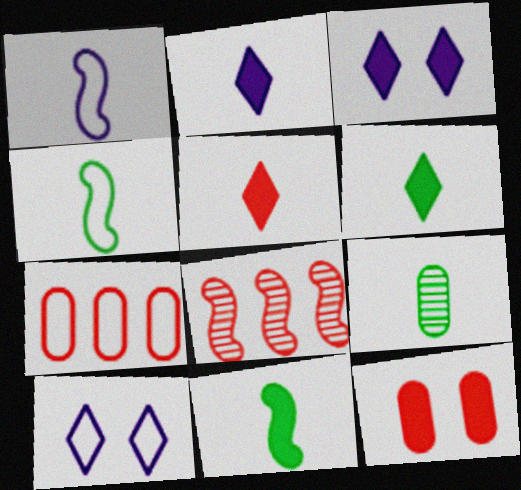[[1, 5, 9], 
[2, 5, 6], 
[4, 6, 9], 
[4, 7, 10]]